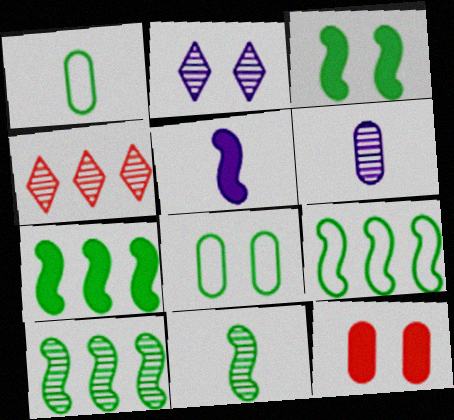[[3, 9, 11], 
[4, 5, 8], 
[7, 9, 10]]